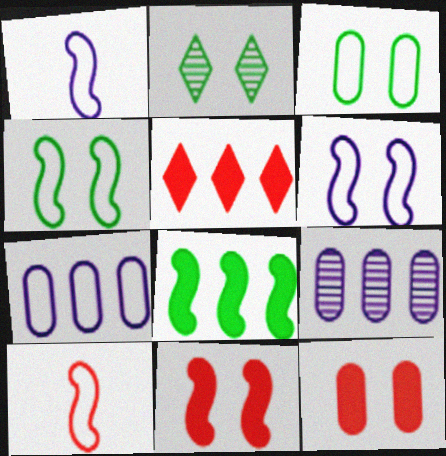[[2, 6, 12]]